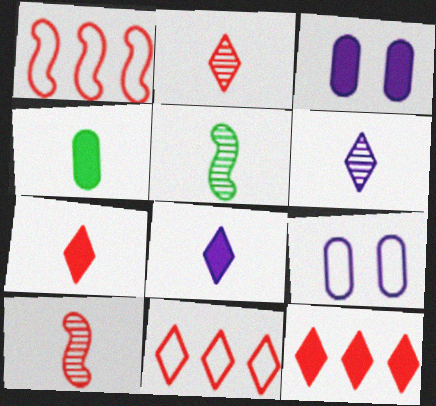[[3, 5, 11], 
[5, 9, 12]]